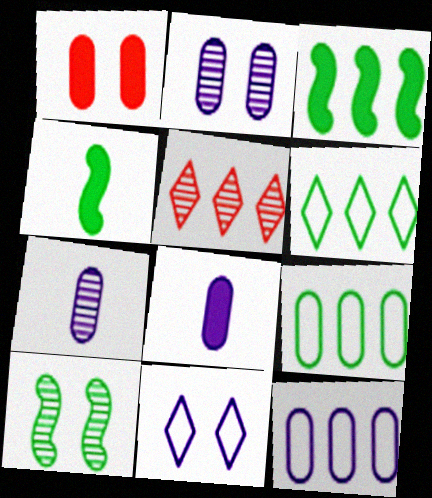[[1, 7, 9], 
[1, 10, 11], 
[2, 8, 12], 
[3, 5, 12], 
[5, 7, 10]]